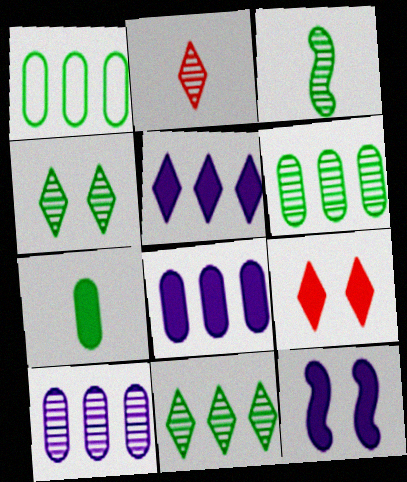[[1, 2, 12], 
[3, 4, 6]]